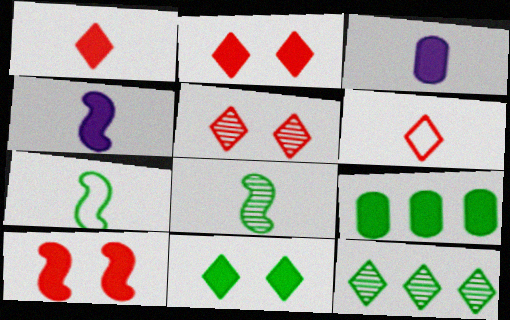[[2, 4, 9], 
[3, 6, 8]]